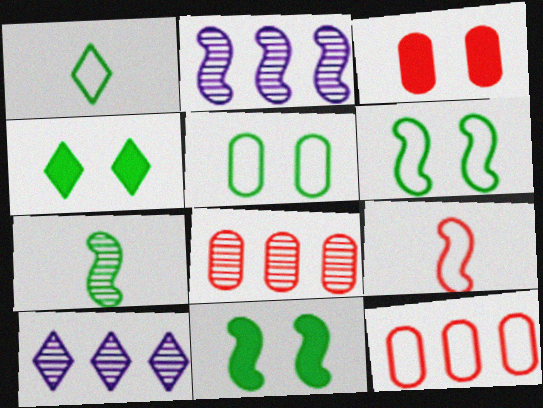[[1, 2, 3], 
[2, 9, 11]]